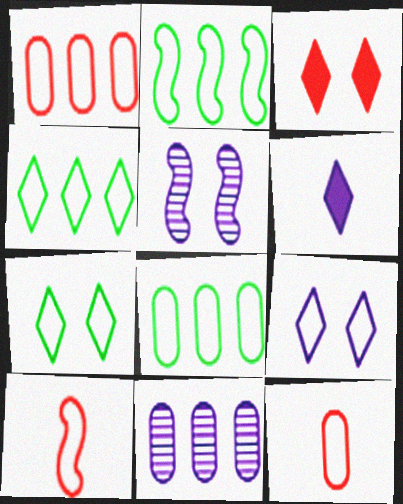[[2, 4, 8], 
[2, 9, 12], 
[8, 9, 10]]